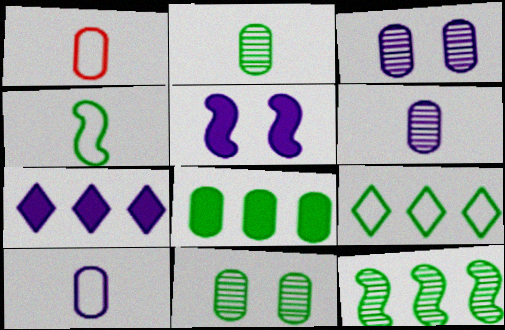[[1, 3, 8], 
[8, 9, 12]]